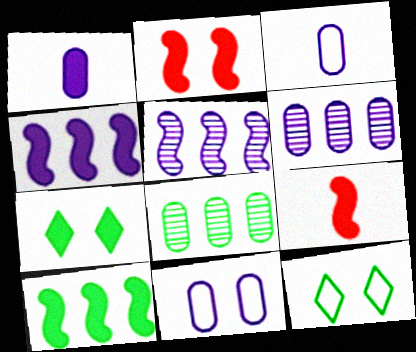[[1, 6, 11], 
[6, 9, 12]]